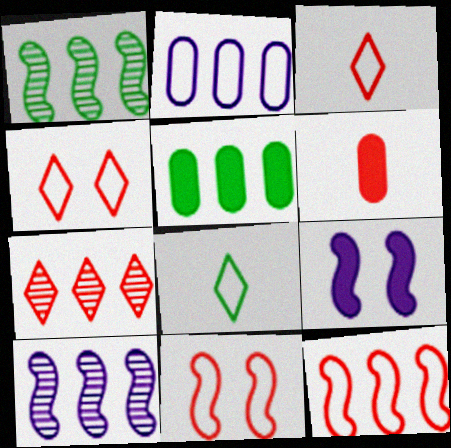[[2, 8, 11], 
[6, 7, 11]]